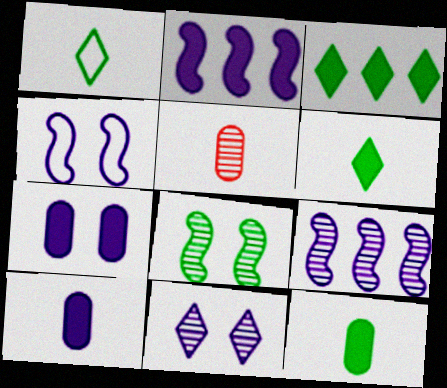[[3, 4, 5], 
[4, 7, 11]]